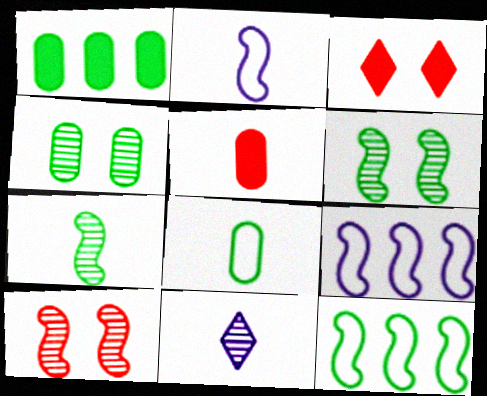[[1, 4, 8]]